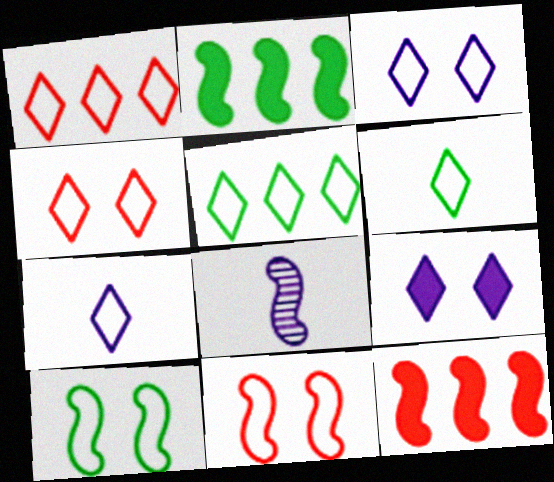[[1, 3, 6], 
[2, 8, 11], 
[4, 5, 7], 
[8, 10, 12]]